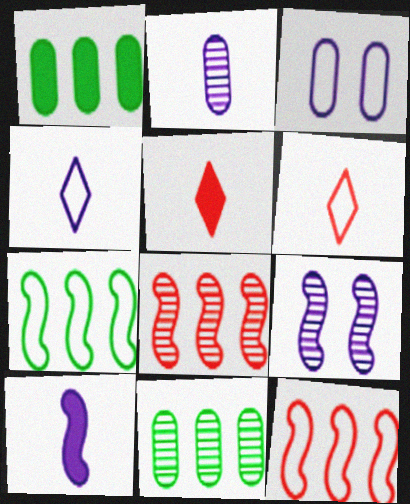[[1, 6, 9], 
[2, 4, 10], 
[3, 6, 7]]